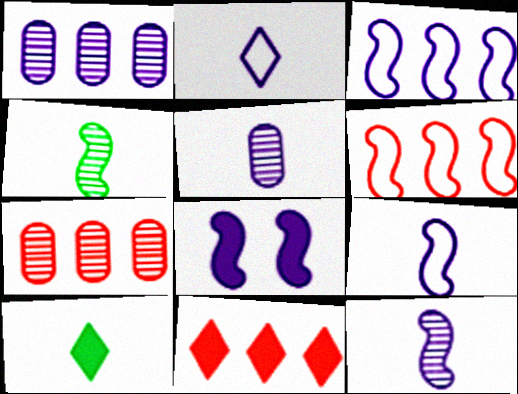[[1, 2, 8], 
[3, 8, 12], 
[4, 6, 8], 
[6, 7, 11]]